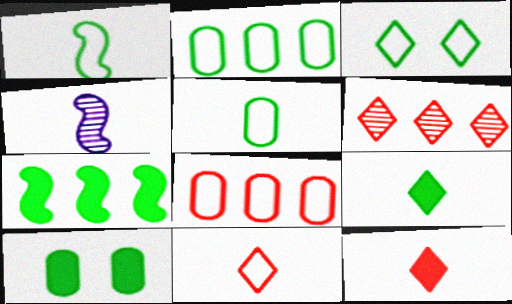[[1, 2, 3], 
[4, 5, 12], 
[7, 9, 10]]